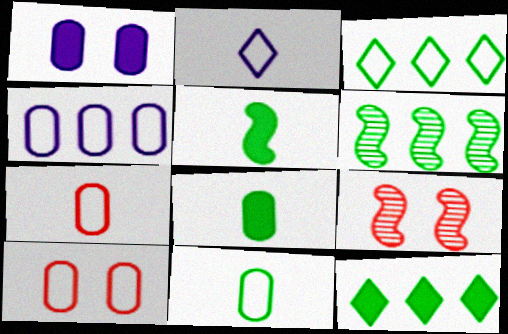[[4, 10, 11]]